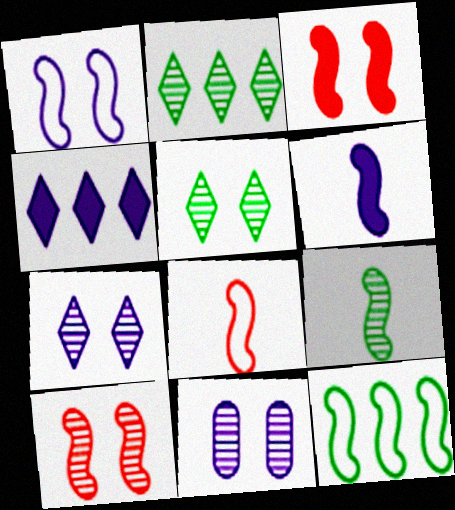[[1, 8, 12], 
[5, 10, 11], 
[6, 8, 9], 
[6, 10, 12]]